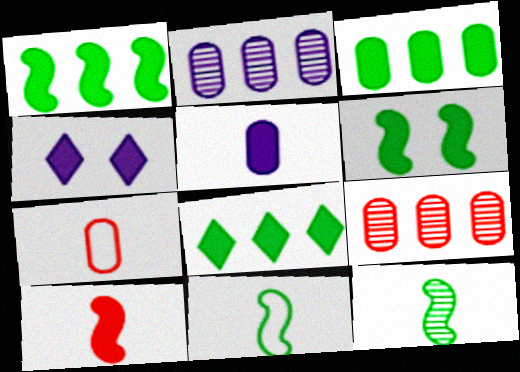[[1, 3, 8], 
[3, 4, 10], 
[4, 9, 11]]